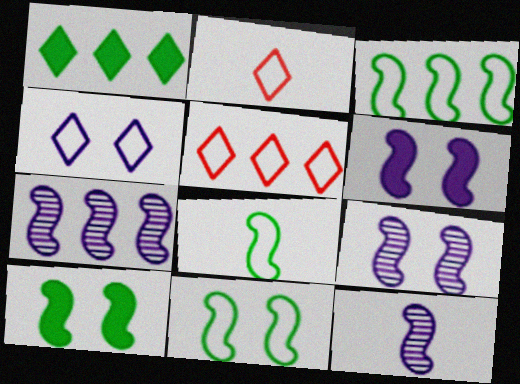[[3, 8, 11], 
[7, 9, 12]]